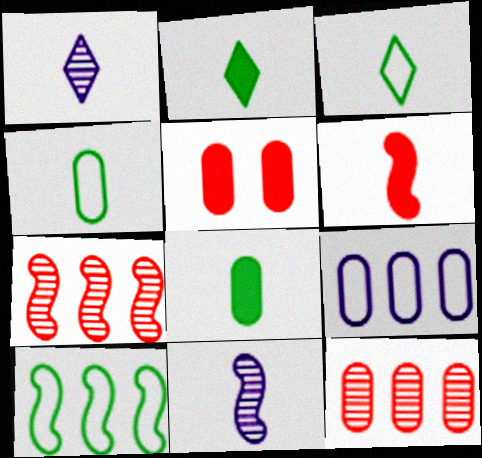[[1, 4, 6], 
[1, 5, 10]]